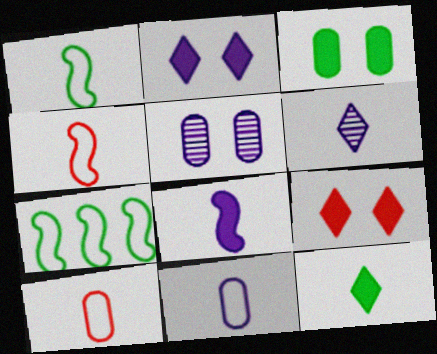[[6, 8, 11]]